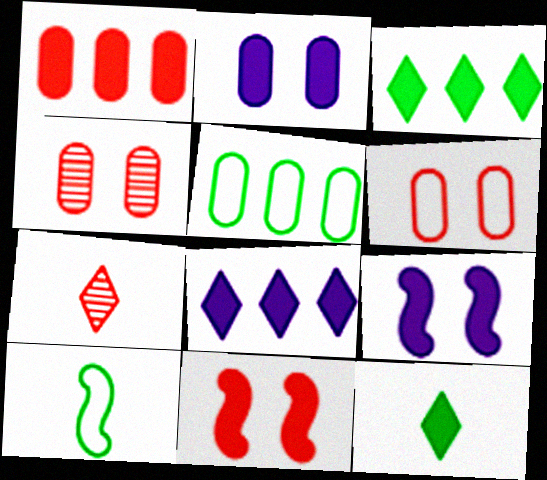[[1, 9, 12], 
[4, 8, 10], 
[5, 7, 9]]